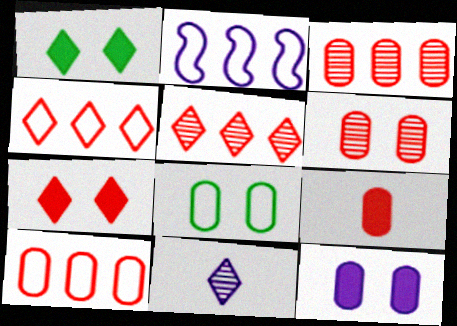[[1, 4, 11], 
[2, 11, 12], 
[6, 8, 12], 
[6, 9, 10]]